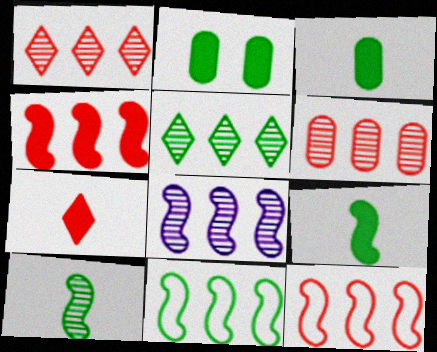[[4, 8, 11], 
[5, 6, 8]]